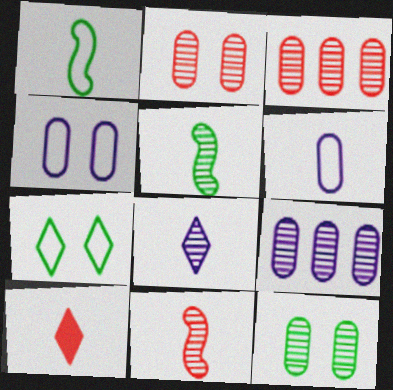[[5, 6, 10]]